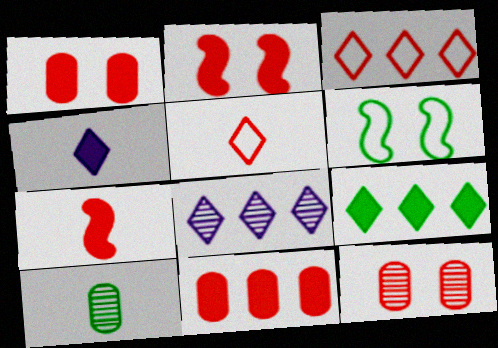[[3, 7, 12], 
[3, 8, 9], 
[6, 9, 10]]